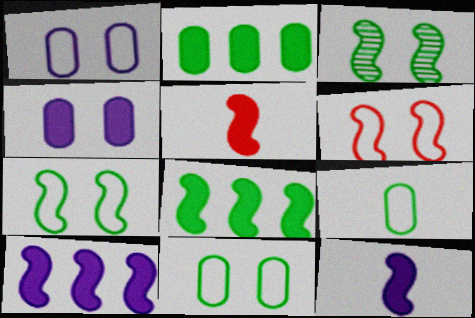[]